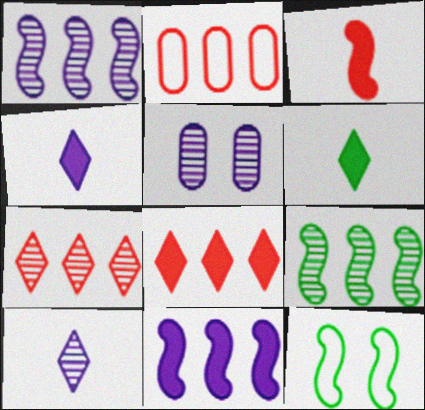[[1, 3, 12], 
[1, 5, 10]]